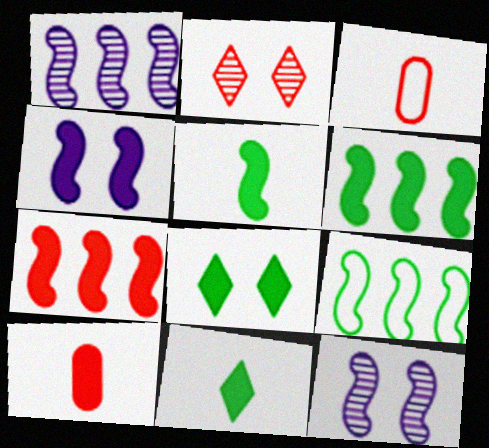[[1, 3, 8], 
[1, 7, 9], 
[2, 3, 7], 
[4, 5, 7]]